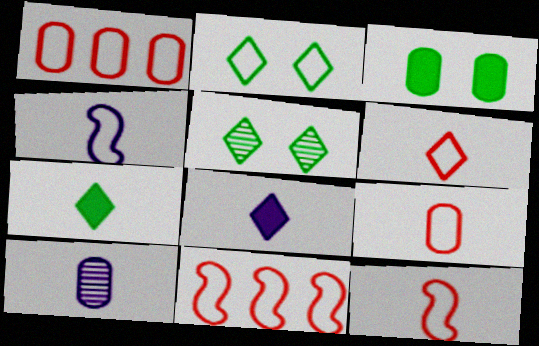[[1, 2, 4], 
[1, 3, 10], 
[4, 8, 10], 
[6, 9, 12], 
[7, 10, 12]]